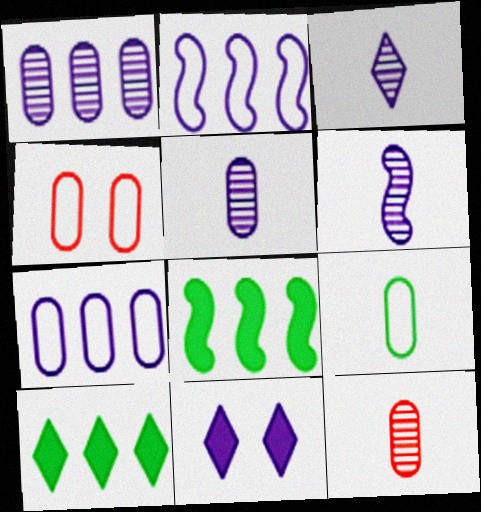[[2, 5, 11], 
[3, 4, 8], 
[3, 5, 6], 
[4, 6, 10], 
[4, 7, 9], 
[6, 7, 11]]